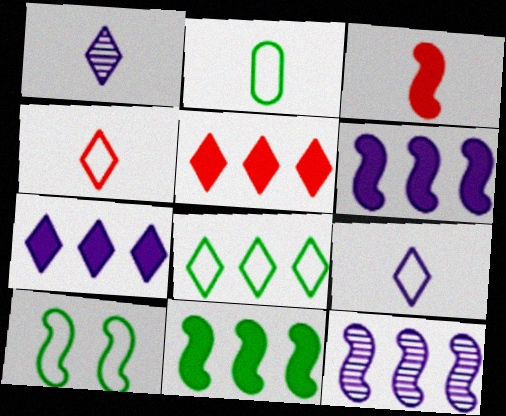[[1, 2, 3], 
[2, 8, 10], 
[3, 10, 12]]